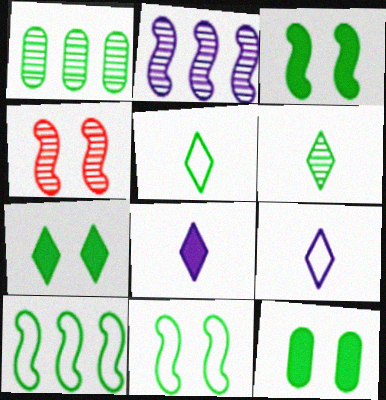[[1, 3, 5], 
[3, 7, 12], 
[6, 10, 12]]